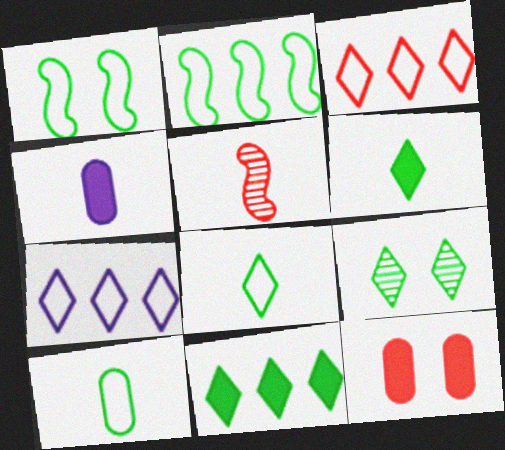[[3, 5, 12], 
[4, 5, 8], 
[8, 9, 11]]